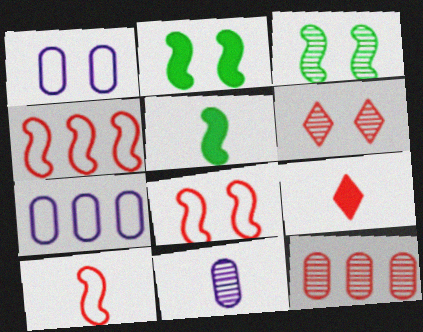[[1, 2, 6], 
[3, 7, 9], 
[4, 8, 10], 
[5, 6, 7], 
[8, 9, 12]]